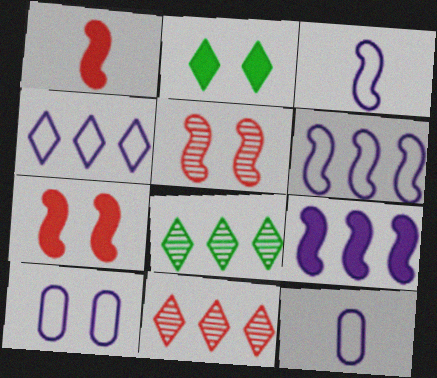[[1, 8, 10], 
[2, 5, 10], 
[3, 4, 10], 
[7, 8, 12]]